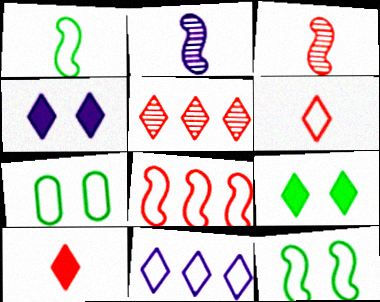[]